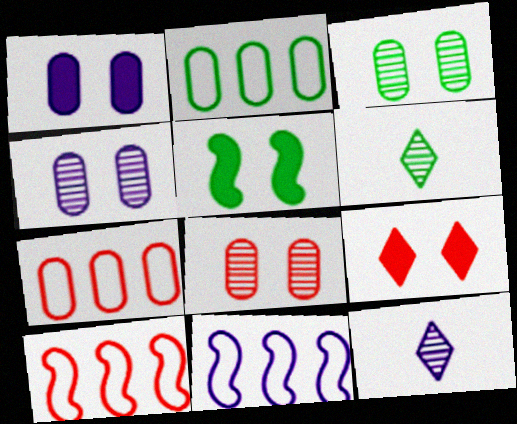[[1, 5, 9], 
[1, 6, 10], 
[1, 11, 12], 
[2, 5, 6], 
[3, 4, 8], 
[5, 7, 12]]